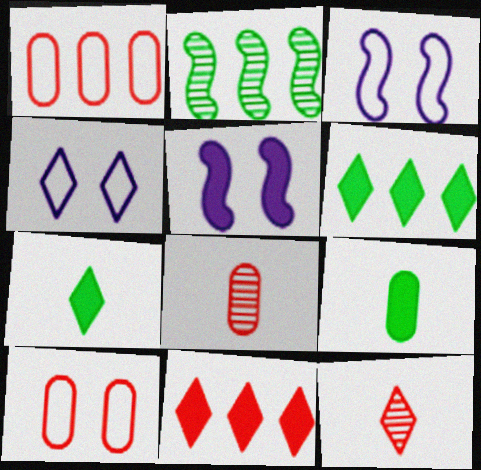[[3, 6, 8], 
[4, 6, 12], 
[5, 9, 11]]